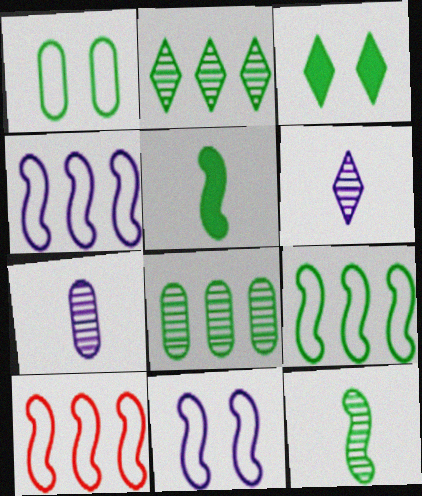[[1, 2, 5], 
[3, 7, 10], 
[4, 9, 10]]